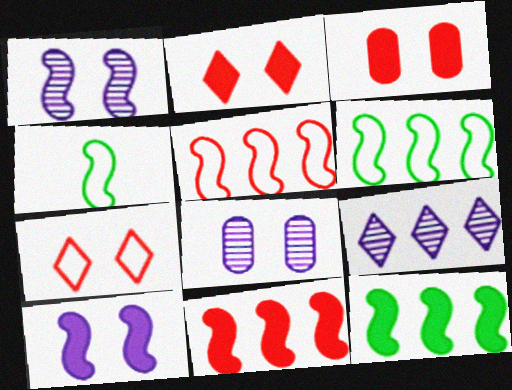[[1, 4, 11], 
[3, 4, 9]]